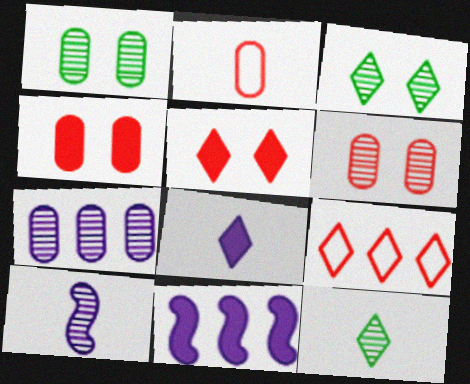[[2, 3, 11], 
[3, 8, 9]]